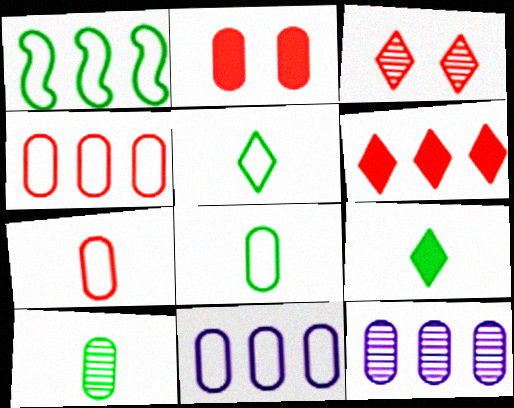[[1, 6, 12], 
[2, 8, 12], 
[2, 10, 11]]